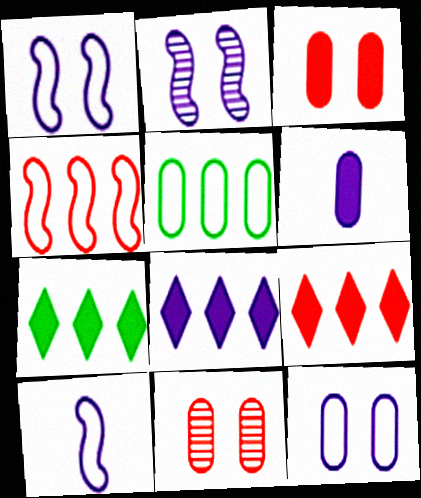[[5, 6, 11], 
[7, 8, 9], 
[7, 10, 11]]